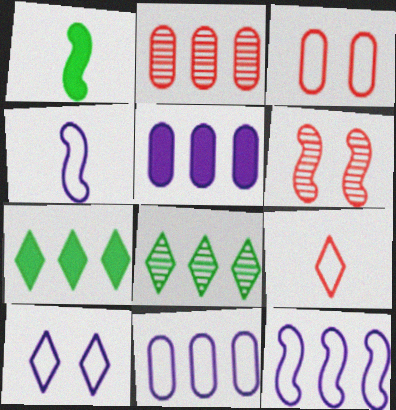[[1, 2, 10], 
[1, 6, 12], 
[2, 7, 12], 
[4, 10, 11]]